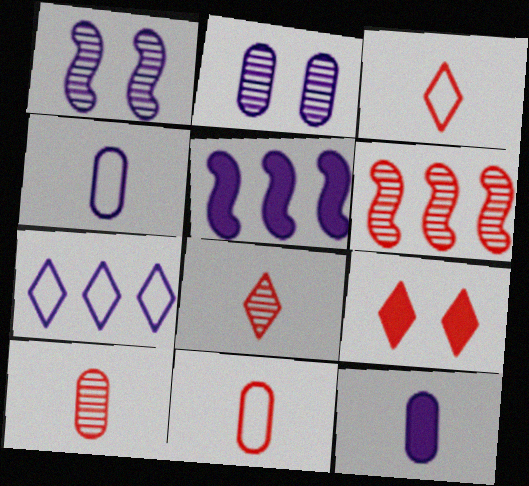[[1, 7, 12], 
[6, 9, 11]]